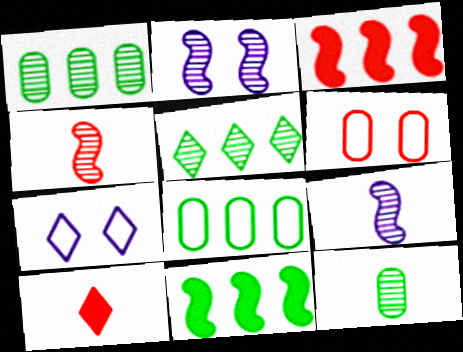[[2, 8, 10], 
[3, 7, 12], 
[5, 7, 10], 
[5, 8, 11]]